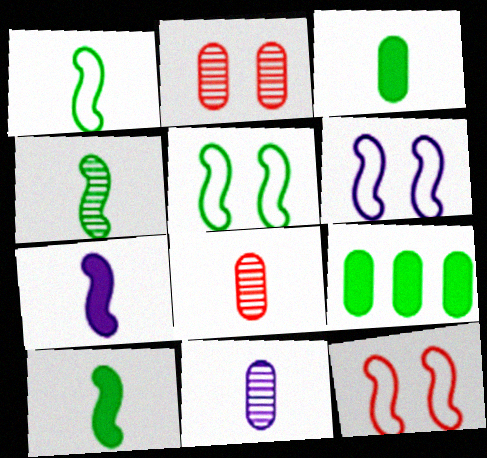[[1, 4, 10], 
[5, 6, 12]]